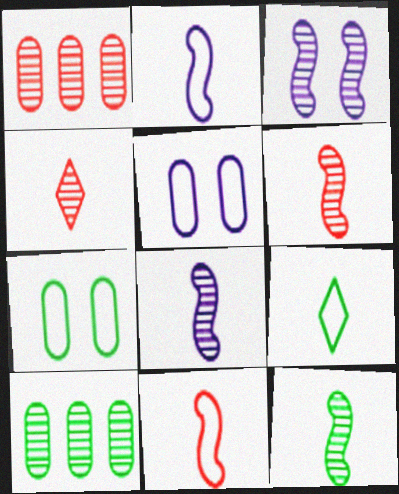[[3, 4, 10], 
[6, 8, 12]]